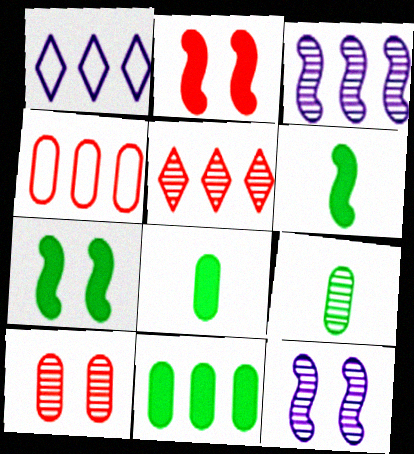[[1, 2, 9], 
[1, 6, 10], 
[5, 9, 12]]